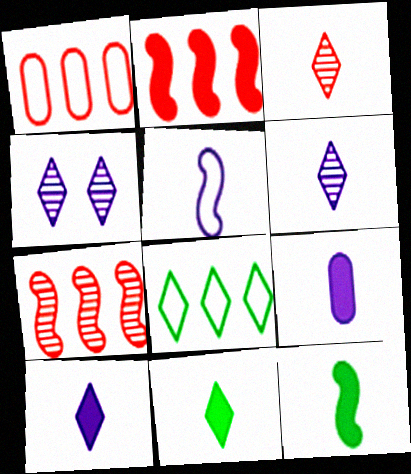[[1, 4, 12], 
[5, 6, 9]]